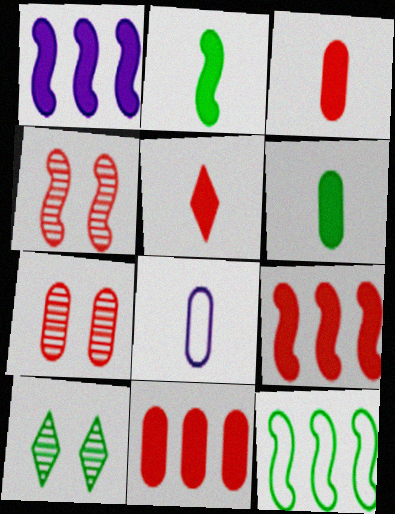[[6, 10, 12], 
[8, 9, 10]]